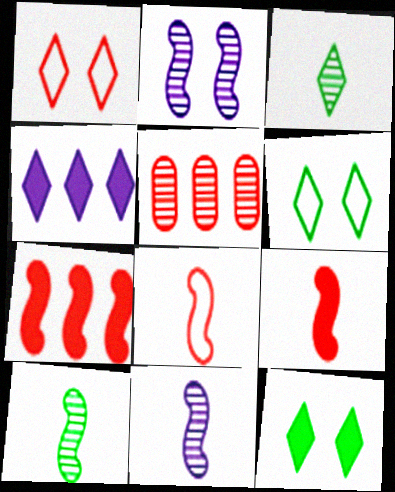[[1, 3, 4], 
[1, 5, 9], 
[2, 3, 5]]